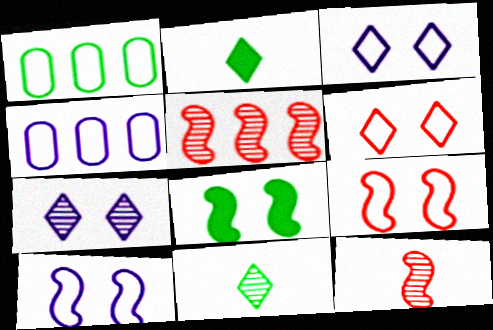[[1, 8, 11]]